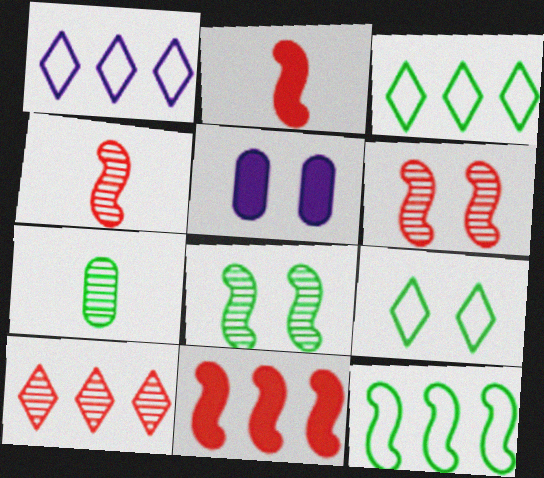[[3, 4, 5], 
[5, 6, 9]]